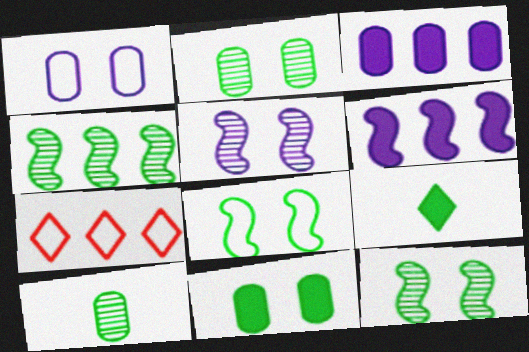[[3, 4, 7]]